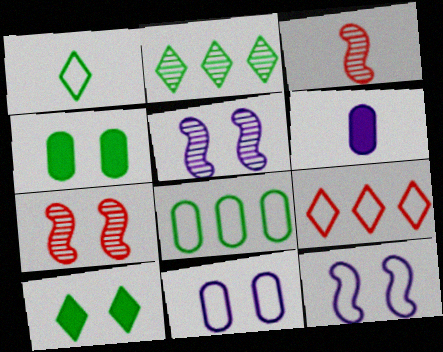[[1, 2, 10], 
[1, 3, 6], 
[7, 10, 11]]